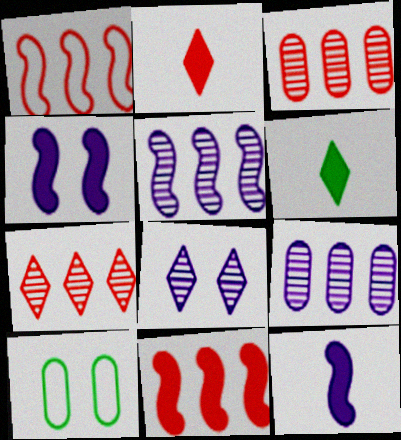[[2, 5, 10], 
[7, 10, 12]]